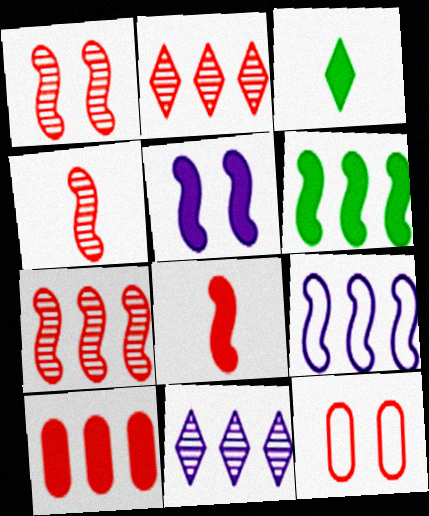[[1, 4, 7], 
[2, 8, 12], 
[3, 5, 10], 
[5, 6, 8], 
[6, 7, 9]]